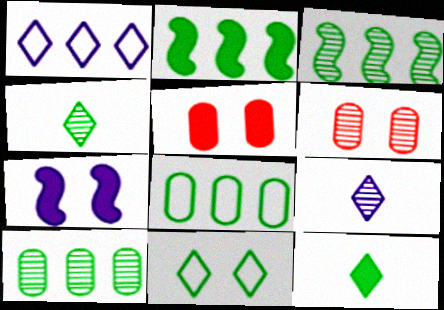[[3, 6, 9], 
[6, 7, 11]]